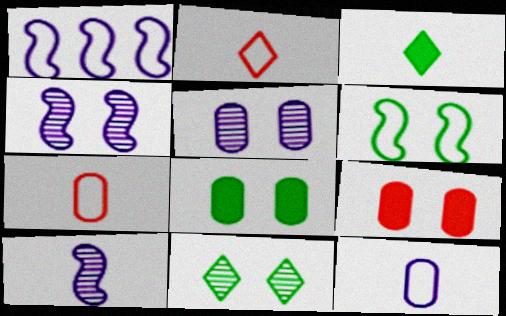[[3, 7, 10], 
[6, 8, 11]]